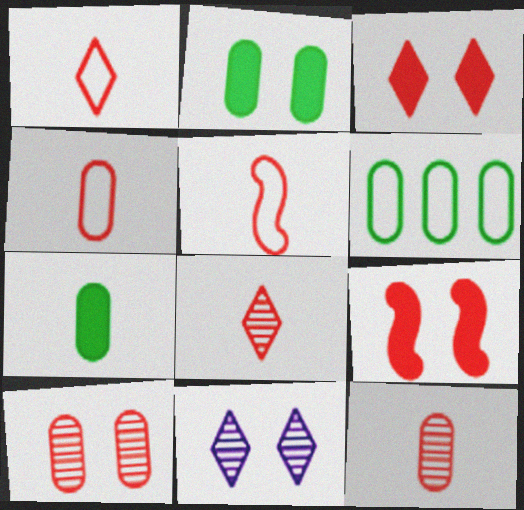[[1, 4, 5]]